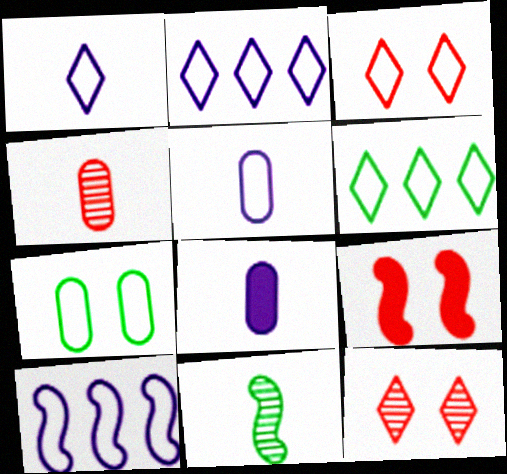[[1, 3, 6], 
[9, 10, 11]]